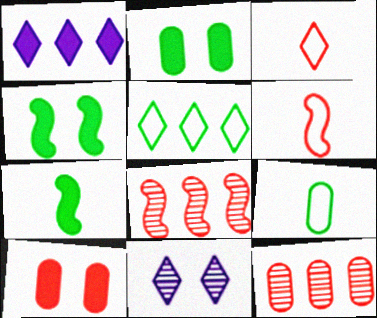[[1, 7, 10], 
[3, 8, 10]]